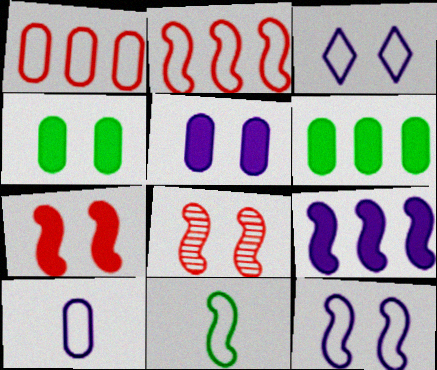[[1, 3, 11], 
[2, 11, 12], 
[3, 4, 8], 
[8, 9, 11]]